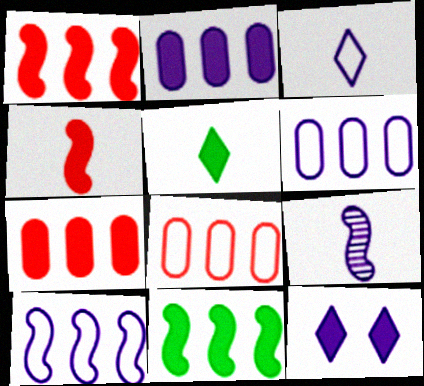[[6, 9, 12]]